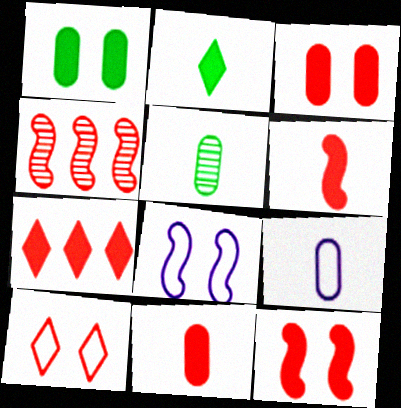[[3, 6, 7], 
[4, 10, 11], 
[5, 7, 8], 
[5, 9, 11], 
[7, 11, 12]]